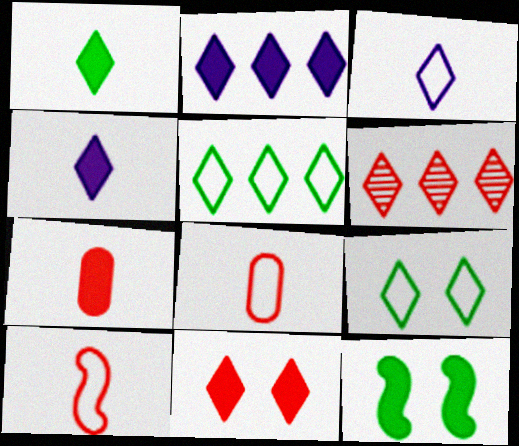[[1, 2, 11], 
[2, 5, 6], 
[2, 7, 12], 
[4, 6, 9]]